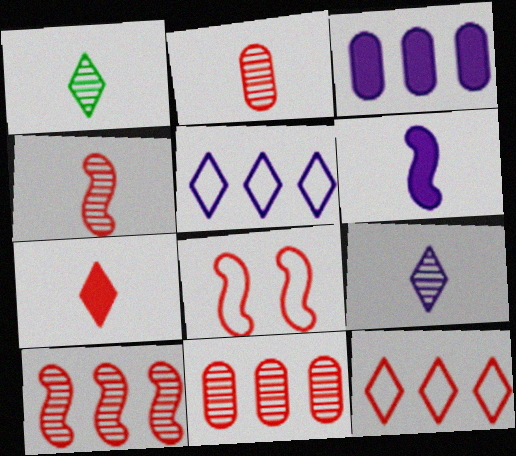[[1, 3, 8], 
[7, 8, 11]]